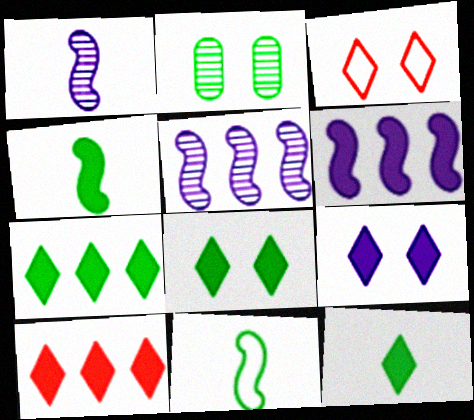[[2, 7, 11], 
[7, 8, 12], 
[9, 10, 12]]